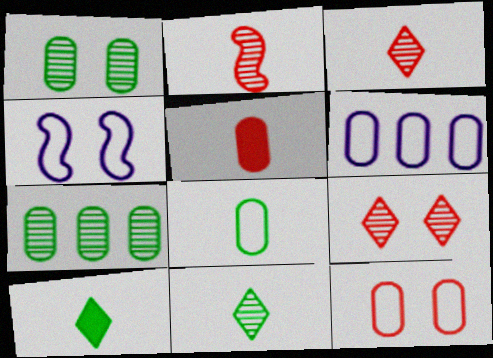[[1, 5, 6], 
[6, 8, 12]]